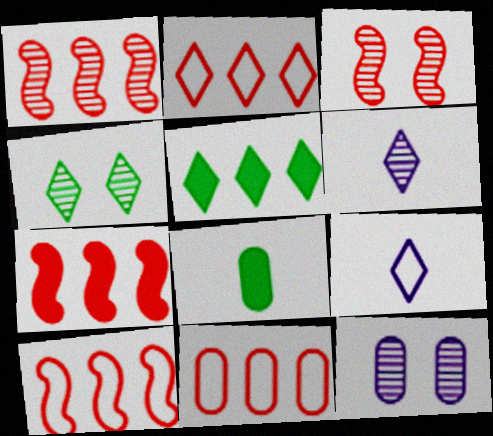[[1, 7, 10], 
[2, 10, 11], 
[3, 4, 12], 
[8, 11, 12]]